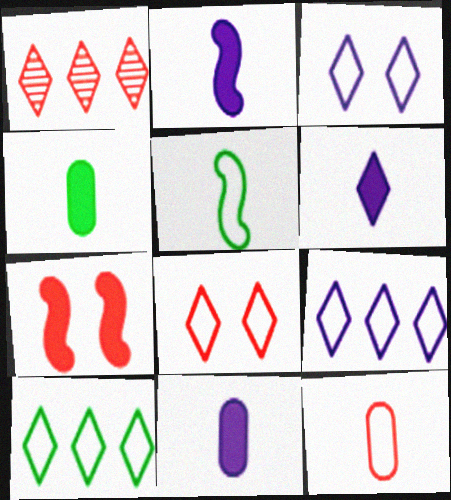[[1, 7, 12], 
[2, 6, 11]]